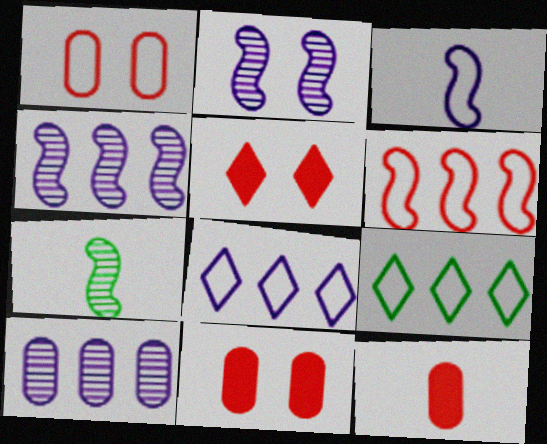[[1, 3, 9], 
[2, 9, 12], 
[7, 8, 11]]